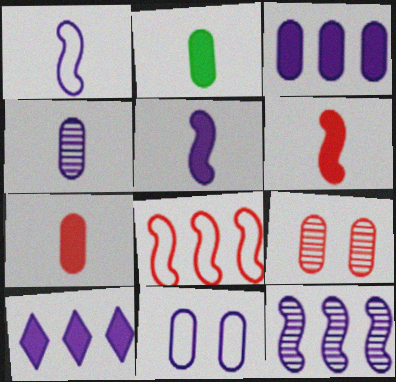[[3, 4, 11]]